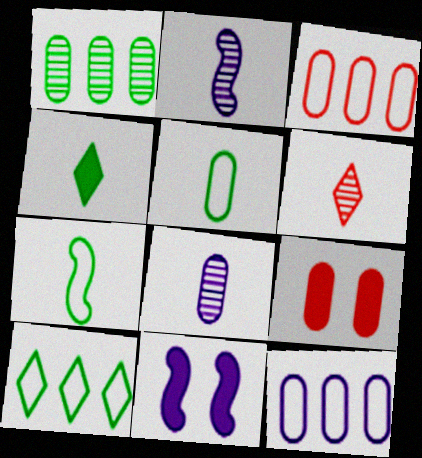[[2, 9, 10]]